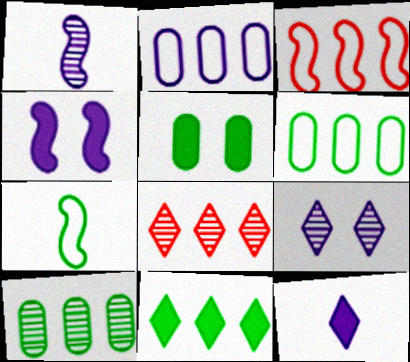[]